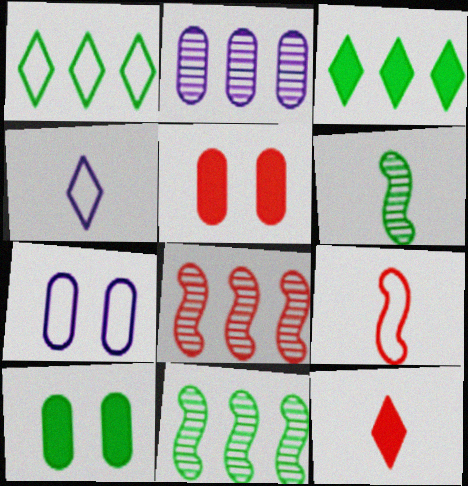[[1, 6, 10], 
[1, 7, 9], 
[4, 5, 11], 
[4, 8, 10], 
[7, 11, 12]]